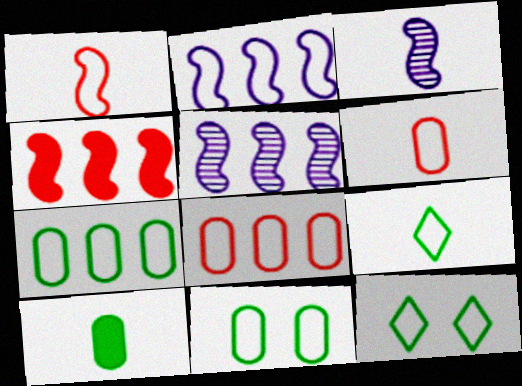[[2, 6, 12]]